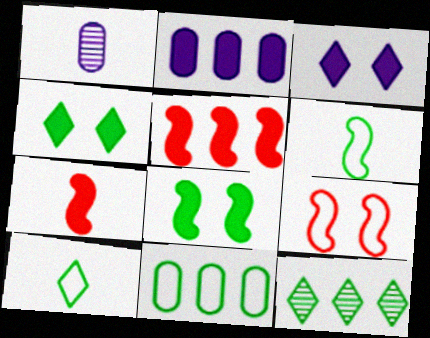[[1, 7, 10], 
[2, 4, 7], 
[4, 10, 12]]